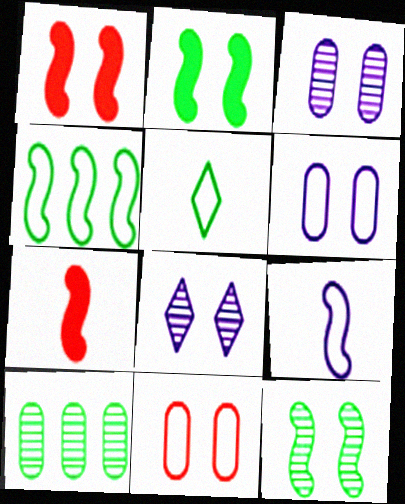[[2, 5, 10], 
[2, 8, 11]]